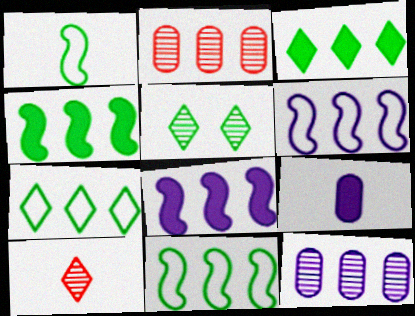[[1, 9, 10], 
[2, 3, 6], 
[2, 7, 8]]